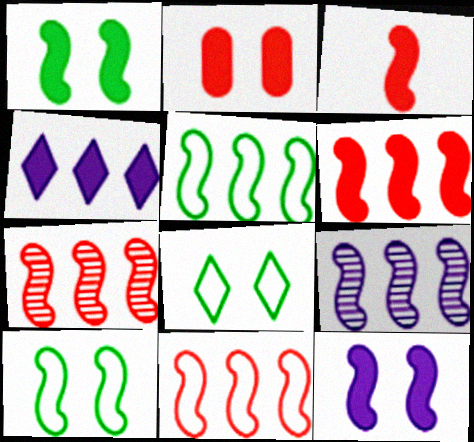[[3, 9, 10], 
[5, 6, 9], 
[6, 7, 11]]